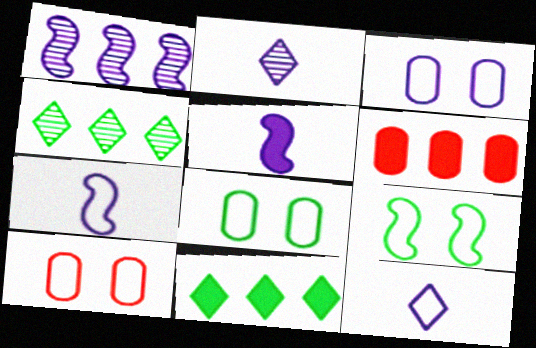[[2, 6, 9], 
[3, 8, 10], 
[4, 5, 10]]